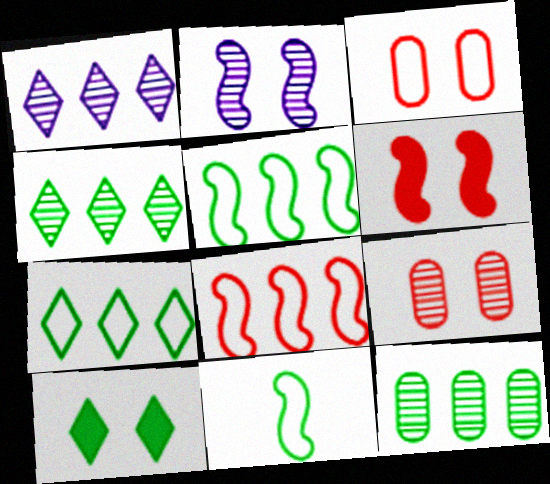[[2, 3, 10], 
[10, 11, 12]]